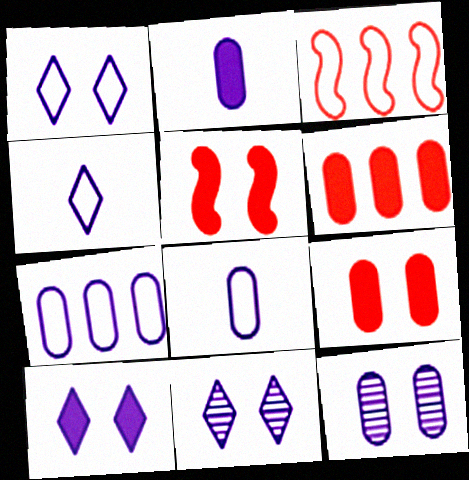[[1, 10, 11], 
[2, 7, 12]]